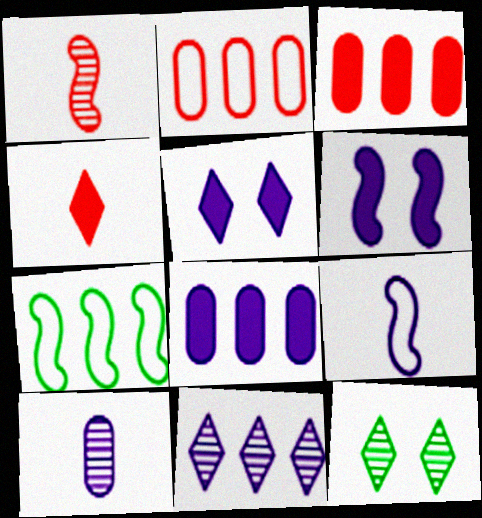[[1, 6, 7], 
[3, 7, 11], 
[3, 9, 12]]